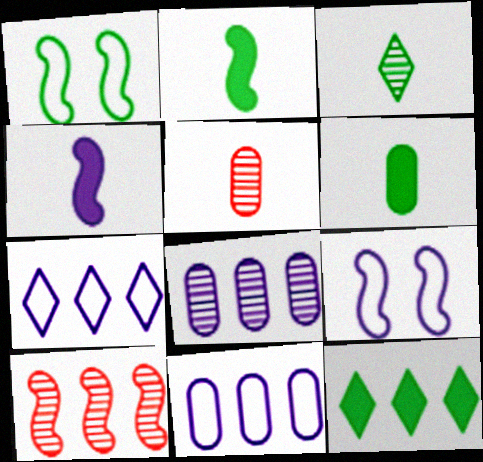[[1, 4, 10], 
[2, 9, 10], 
[5, 9, 12], 
[10, 11, 12]]